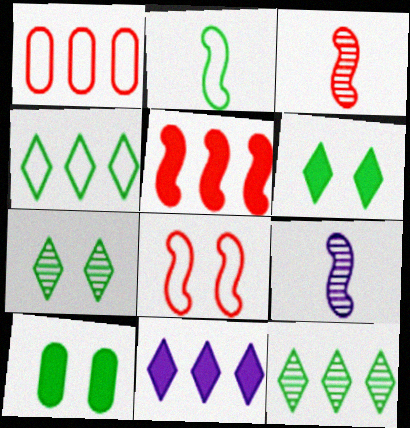[[1, 6, 9], 
[2, 10, 12], 
[3, 5, 8]]